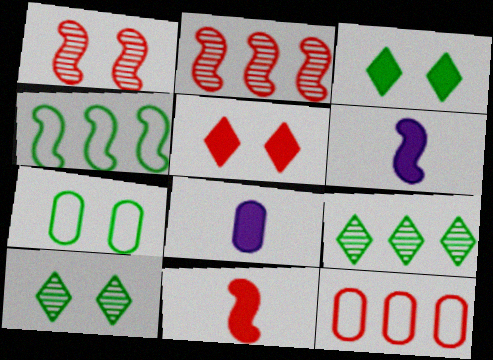[[1, 4, 6], 
[6, 10, 12]]